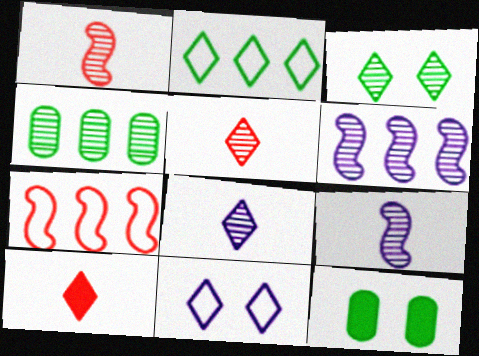[[7, 8, 12]]